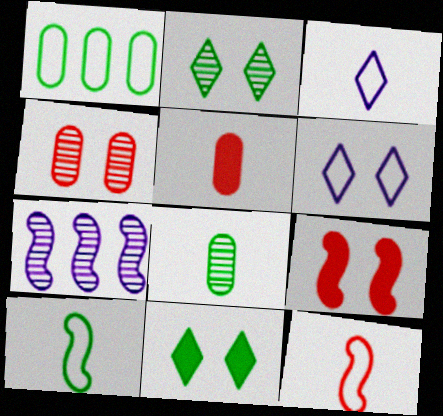[[1, 6, 12], 
[7, 9, 10]]